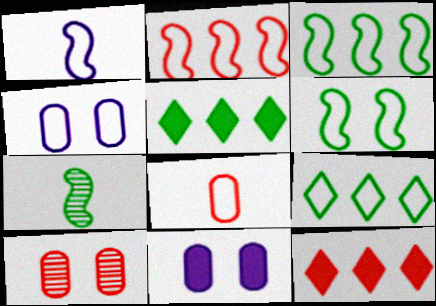[[1, 2, 6], 
[1, 5, 10], 
[4, 7, 12]]